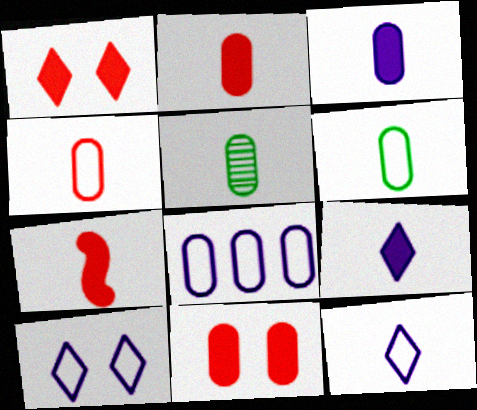[[3, 4, 5], 
[5, 7, 12], 
[5, 8, 11]]